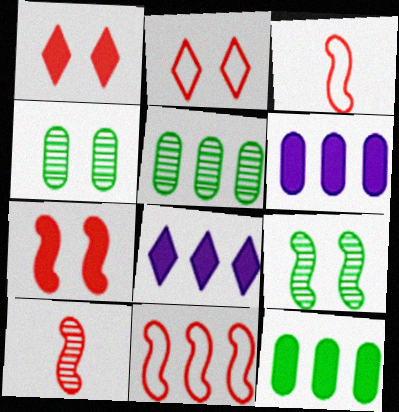[[3, 4, 8], 
[5, 8, 11], 
[7, 10, 11]]